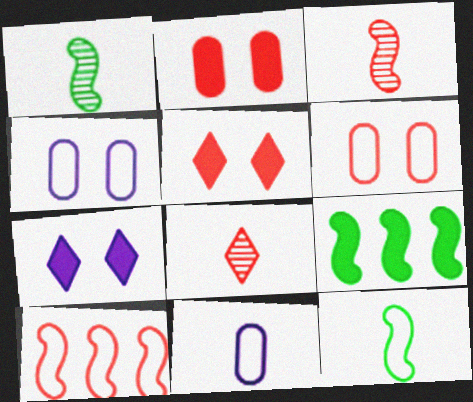[[2, 8, 10], 
[4, 8, 9]]